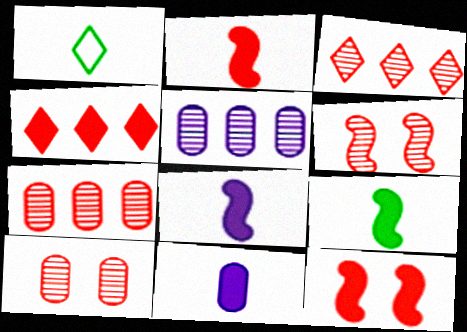[[1, 5, 12], 
[2, 8, 9]]